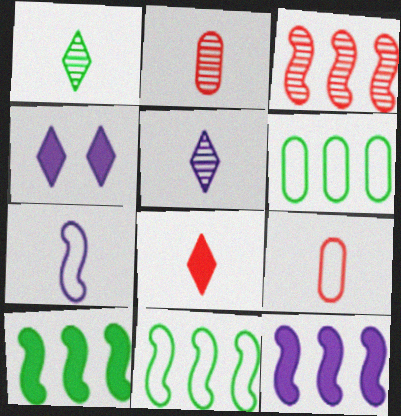[[2, 4, 11], 
[3, 11, 12]]